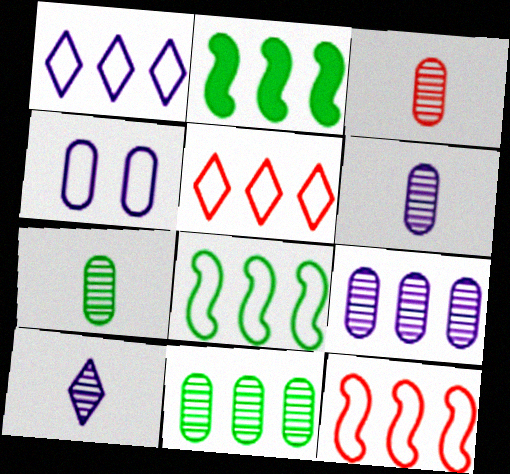[[2, 5, 9], 
[3, 6, 7]]